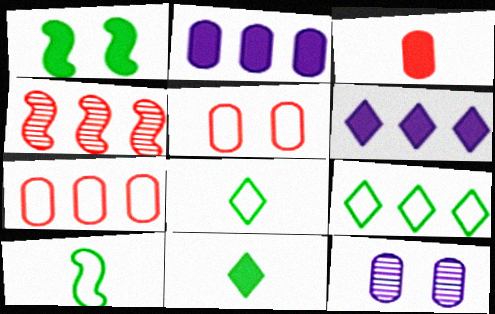[[1, 3, 6], 
[2, 4, 9]]